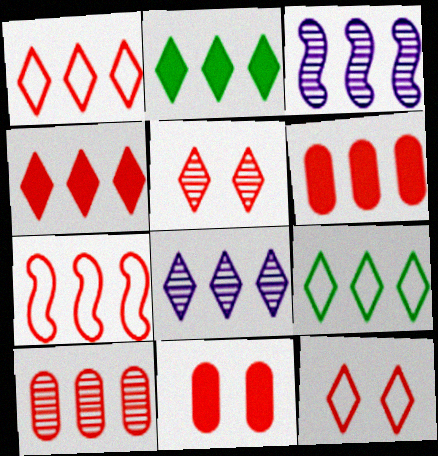[[1, 2, 8], 
[3, 6, 9], 
[4, 7, 10], 
[4, 8, 9]]